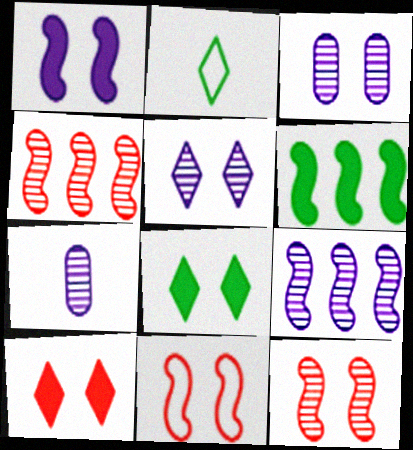[[3, 8, 11], 
[5, 7, 9]]